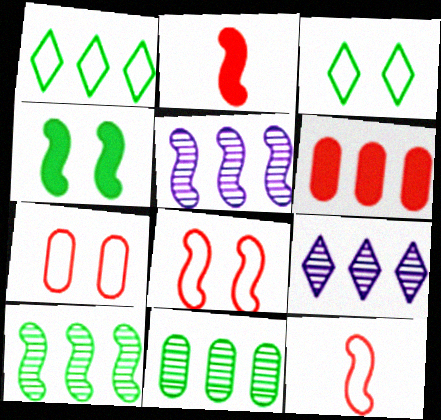[[1, 5, 6], 
[4, 5, 12]]